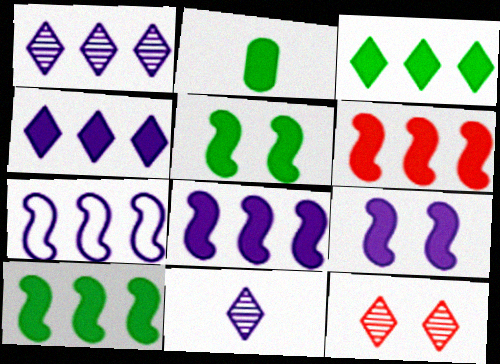[[2, 3, 5], 
[2, 7, 12], 
[6, 8, 10]]